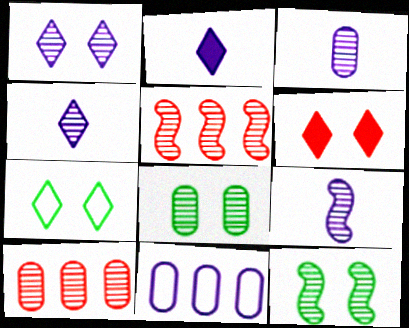[[1, 6, 7], 
[3, 4, 9], 
[3, 8, 10], 
[4, 5, 8], 
[4, 10, 12], 
[5, 9, 12]]